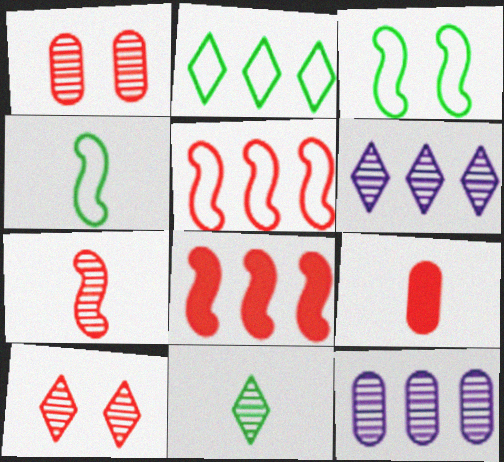[[2, 8, 12], 
[3, 6, 9], 
[5, 9, 10], 
[6, 10, 11]]